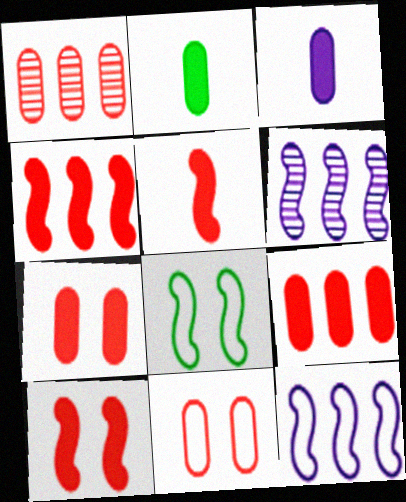[[4, 5, 10], 
[5, 6, 8]]